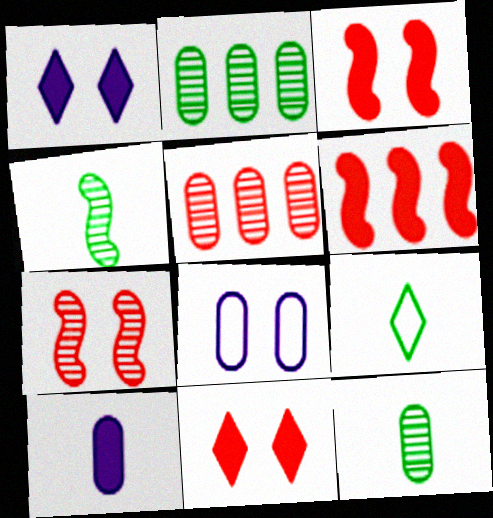[]